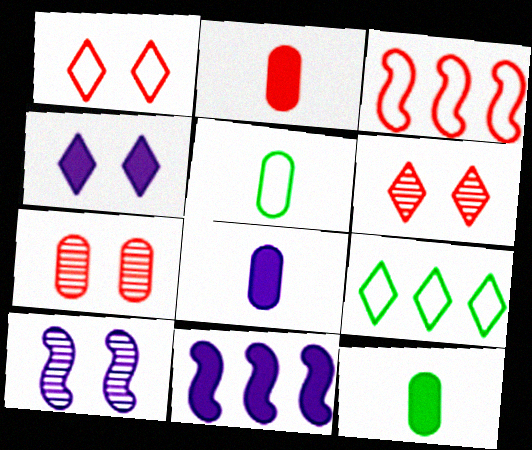[[2, 3, 6], 
[2, 8, 12], 
[2, 9, 10], 
[4, 8, 11], 
[5, 6, 11]]